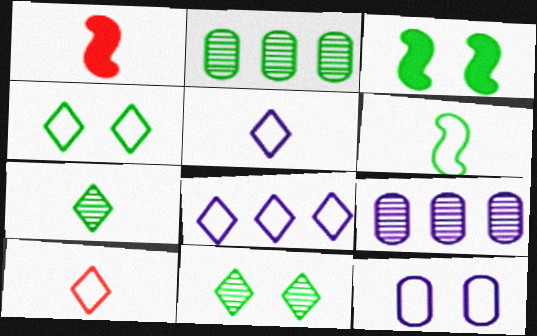[[1, 4, 9], 
[3, 9, 10], 
[4, 8, 10]]